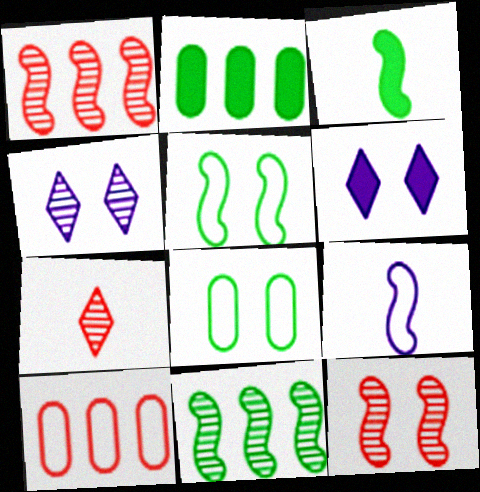[[3, 4, 10], 
[3, 5, 11], 
[6, 8, 12]]